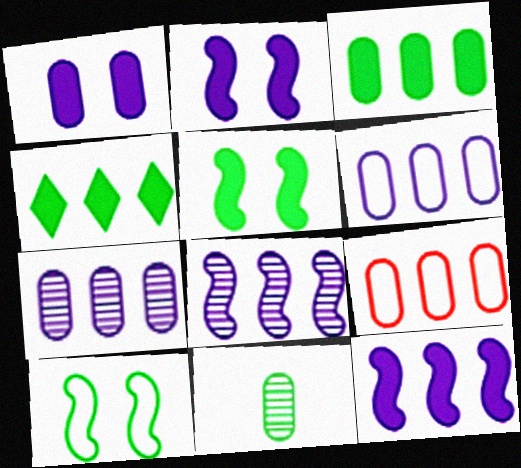[[1, 9, 11], 
[3, 7, 9], 
[4, 8, 9], 
[4, 10, 11]]